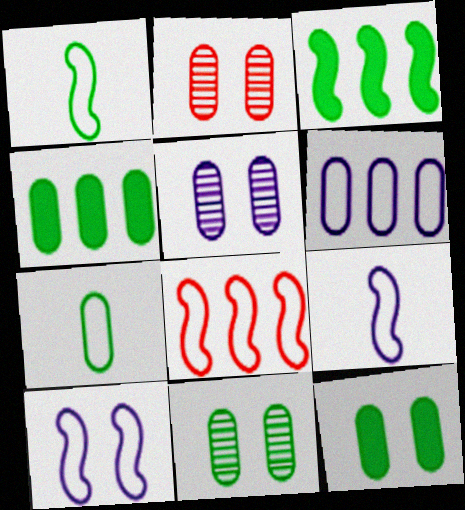[[1, 8, 10], 
[2, 5, 11], 
[4, 7, 11]]